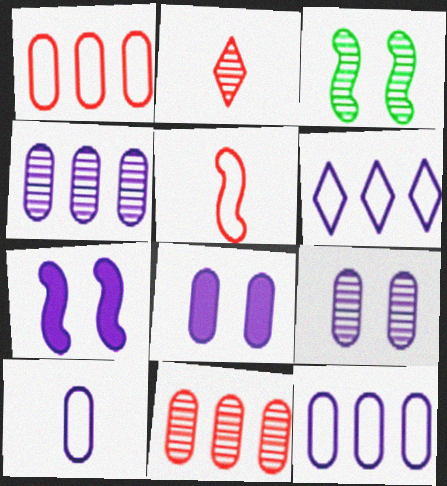[[2, 3, 4], 
[4, 8, 10]]